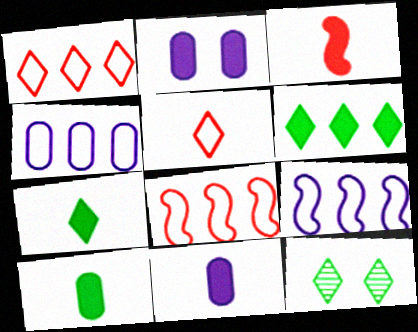[[2, 3, 6], 
[3, 4, 12], 
[3, 7, 11], 
[8, 11, 12]]